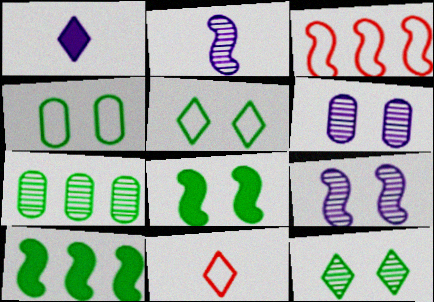[[2, 3, 8], 
[4, 8, 12], 
[6, 10, 11]]